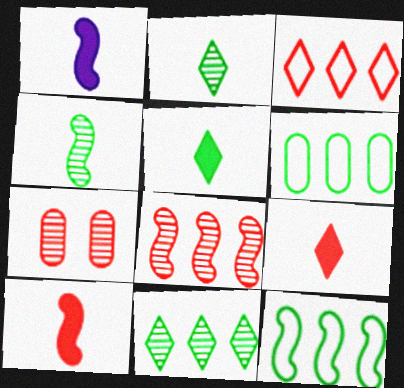[[3, 7, 10]]